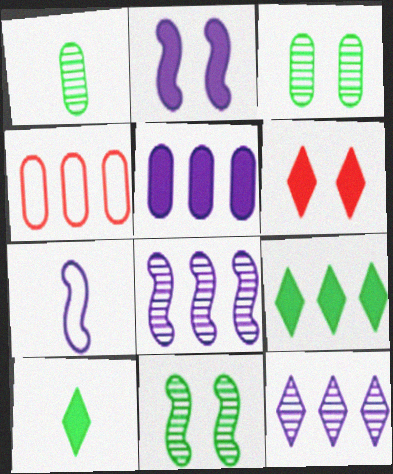[[2, 7, 8], 
[4, 8, 9]]